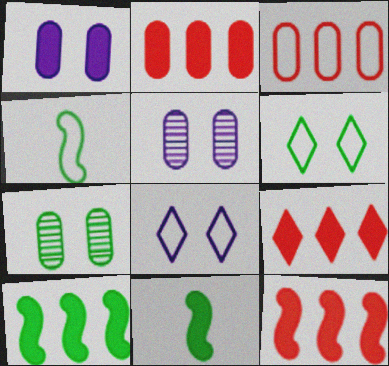[[1, 9, 11], 
[2, 9, 12], 
[3, 4, 8], 
[4, 5, 9]]